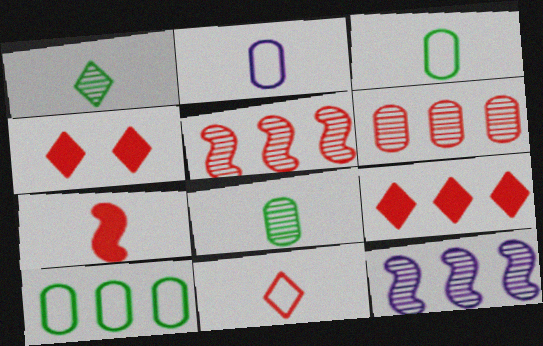[[1, 2, 7], 
[3, 4, 12], 
[9, 10, 12]]